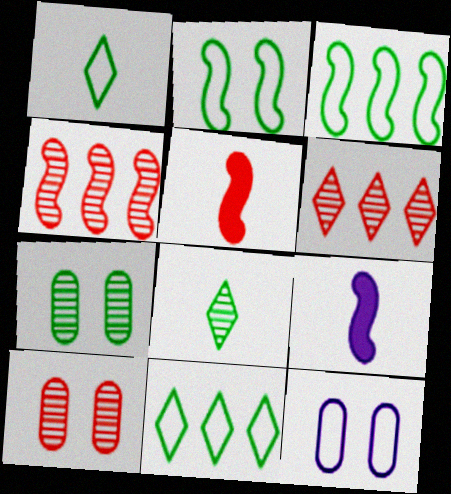[[2, 4, 9], 
[9, 10, 11]]